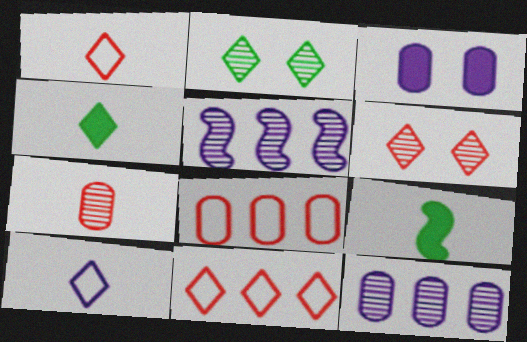[[2, 5, 7], 
[3, 5, 10], 
[7, 9, 10]]